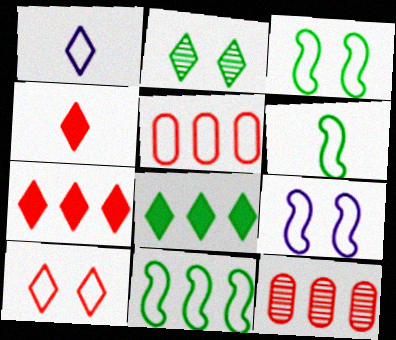[[1, 2, 7], 
[1, 3, 5], 
[3, 6, 11]]